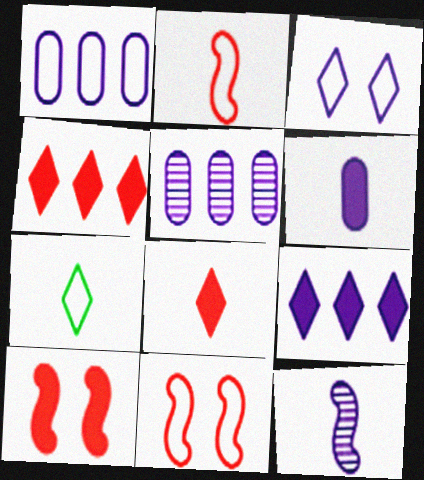[[1, 7, 11], 
[5, 7, 10]]